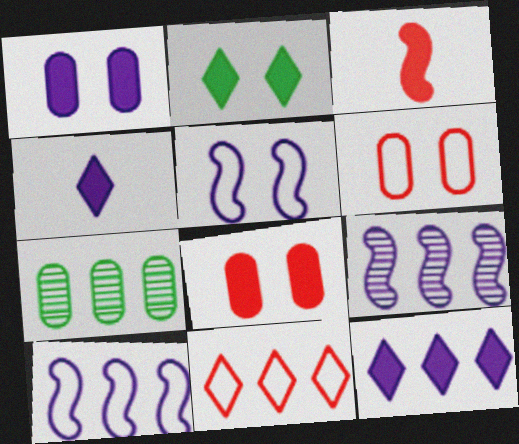[]